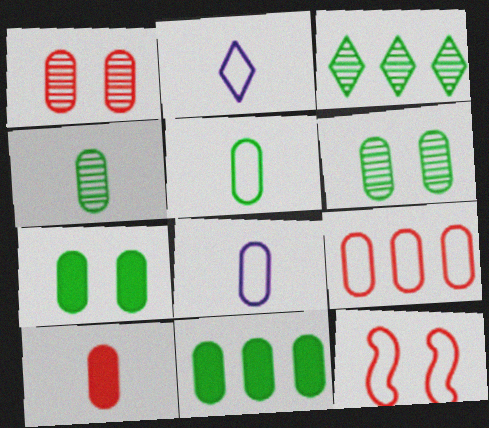[[1, 8, 11], 
[1, 9, 10], 
[4, 8, 10], 
[5, 6, 11]]